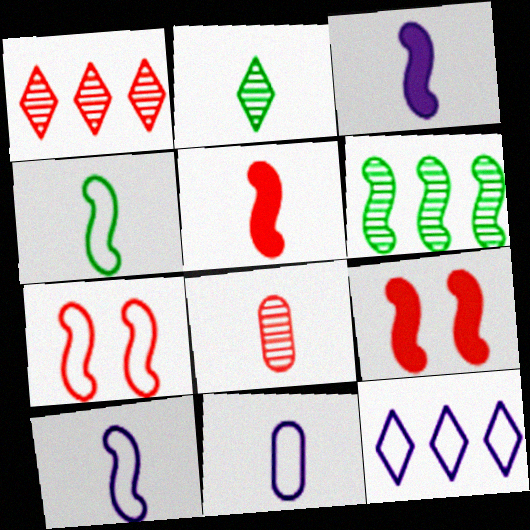[[2, 5, 11], 
[3, 6, 7], 
[6, 9, 10]]